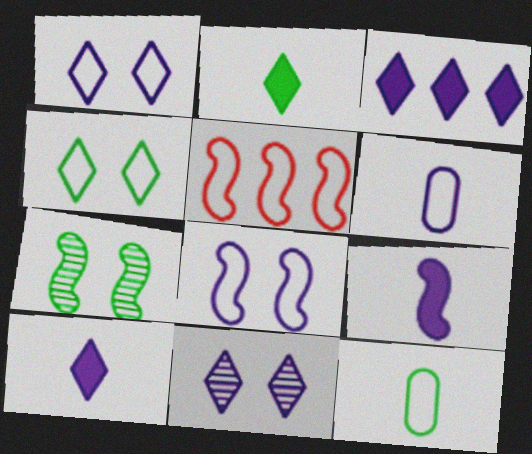[[1, 5, 12], 
[4, 5, 6], 
[5, 7, 9]]